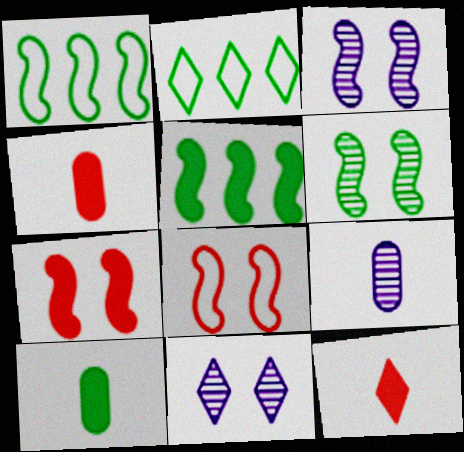[[1, 4, 11], 
[2, 3, 4], 
[2, 6, 10], 
[2, 7, 9], 
[2, 11, 12]]